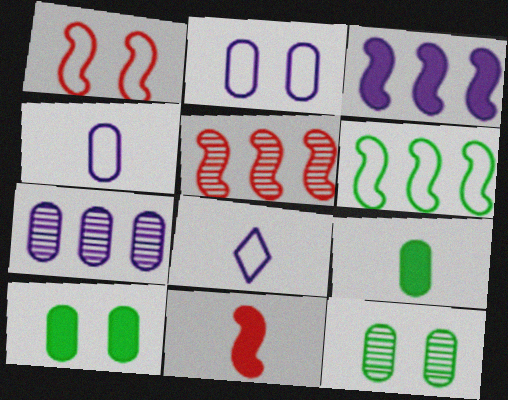[[1, 5, 11], 
[3, 5, 6], 
[5, 8, 10]]